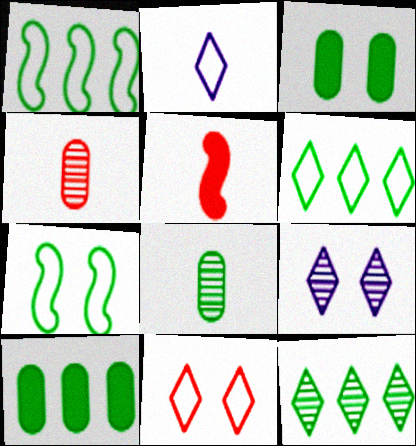[[1, 10, 12], 
[2, 5, 8], 
[2, 6, 11]]